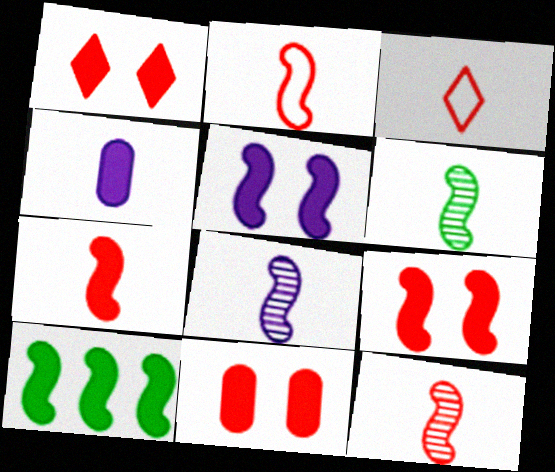[[1, 4, 10], 
[1, 9, 11], 
[2, 7, 12], 
[3, 4, 6], 
[5, 7, 10], 
[6, 8, 12]]